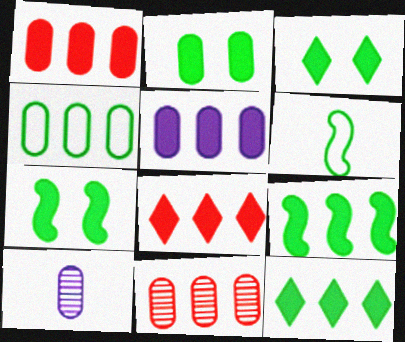[[2, 3, 7], 
[4, 5, 11], 
[5, 8, 9]]